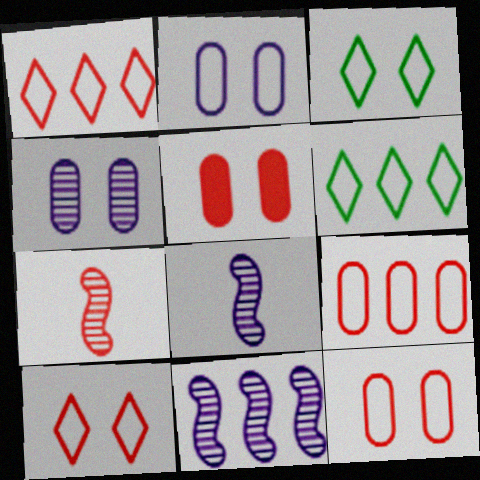[[1, 5, 7], 
[5, 6, 8]]